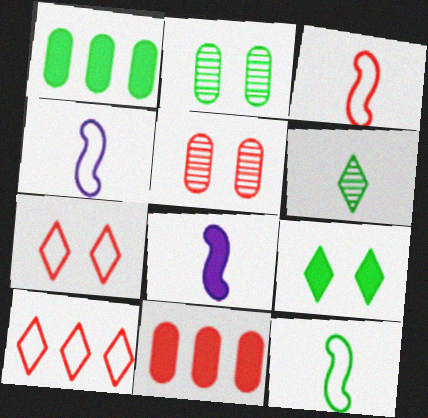[[2, 8, 10], 
[3, 4, 12], 
[8, 9, 11]]